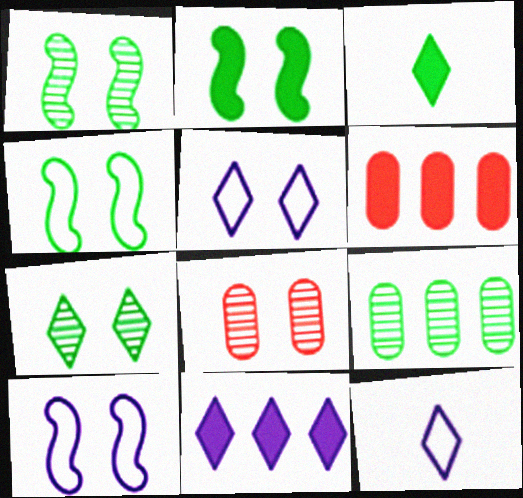[[1, 2, 4], 
[1, 6, 12], 
[2, 5, 8], 
[3, 4, 9]]